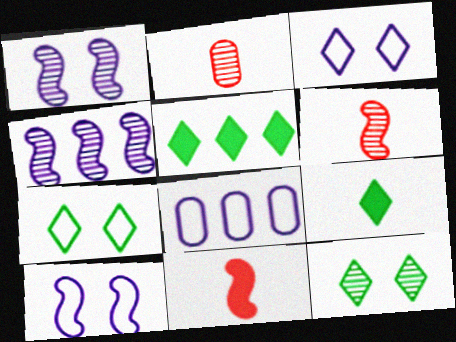[[2, 4, 12], 
[2, 5, 10], 
[8, 11, 12]]